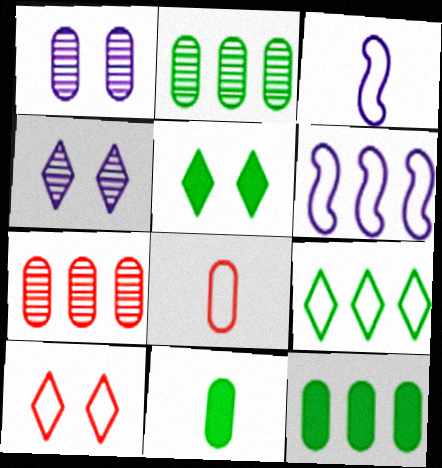[[1, 8, 12], 
[3, 5, 7], 
[4, 5, 10]]